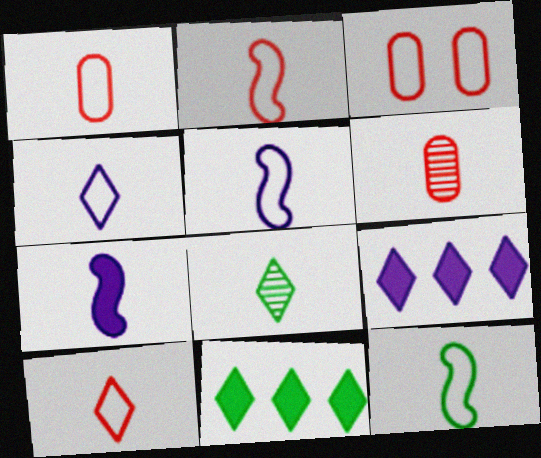[[1, 2, 10], 
[1, 4, 12], 
[1, 7, 8], 
[2, 5, 12]]